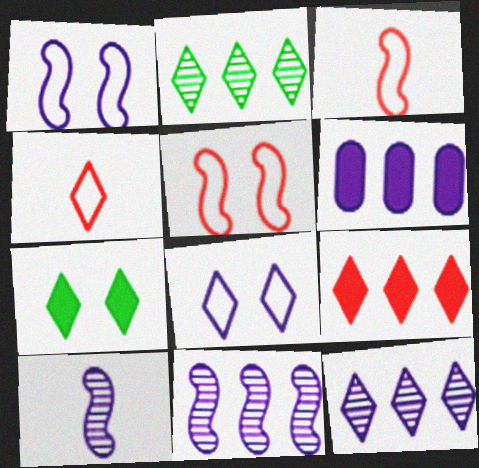[[4, 7, 12], 
[6, 8, 10]]